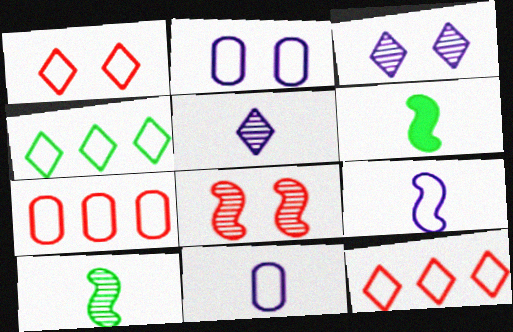[[3, 6, 7]]